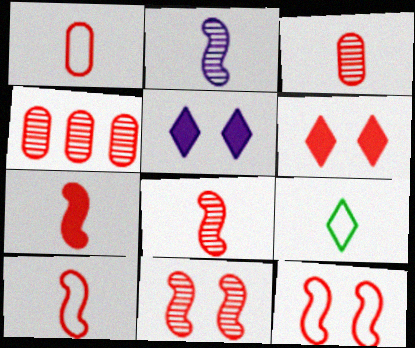[[4, 6, 10], 
[7, 8, 10]]